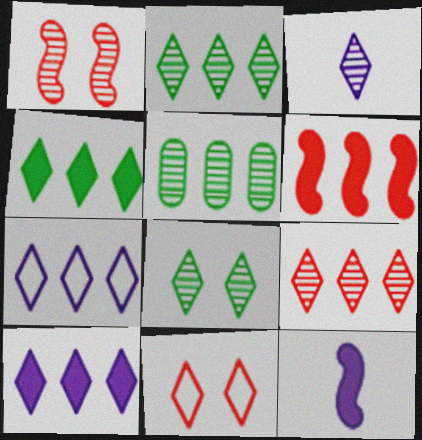[[1, 3, 5], 
[3, 4, 11], 
[3, 8, 9], 
[4, 7, 9], 
[5, 6, 7], 
[5, 11, 12]]